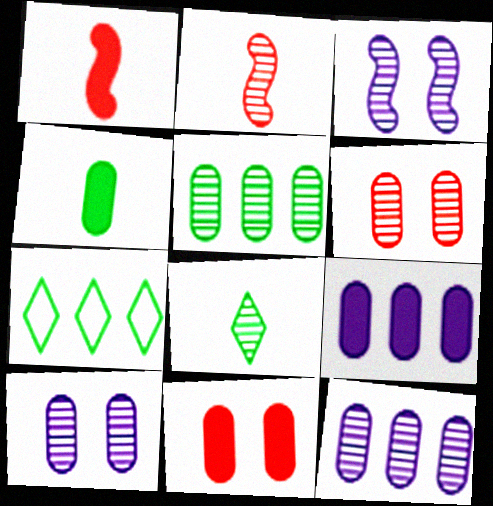[[1, 7, 10], 
[4, 9, 11]]